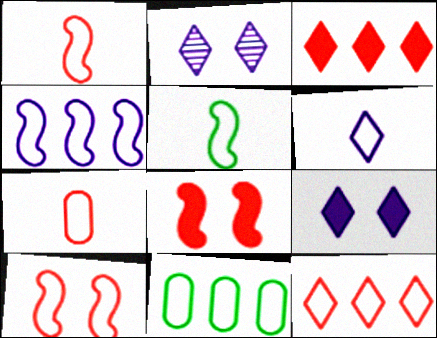[[4, 5, 10], 
[4, 11, 12], 
[5, 6, 7], 
[6, 10, 11], 
[7, 10, 12]]